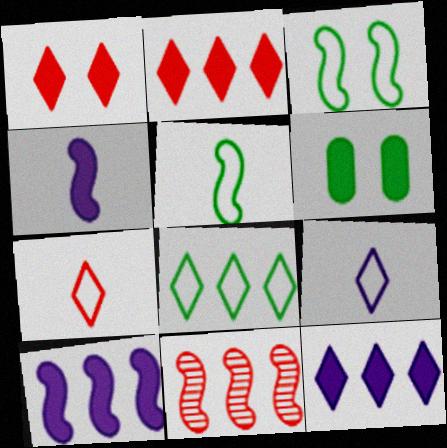[[2, 4, 6], 
[3, 4, 11], 
[6, 9, 11]]